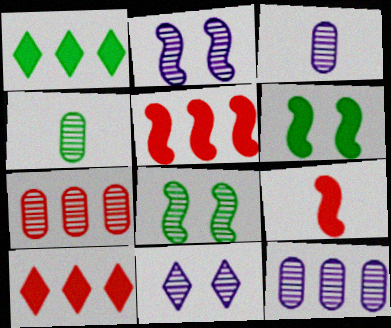[]